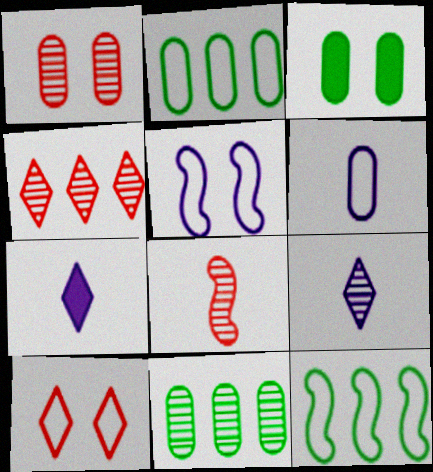[[1, 4, 8], 
[1, 7, 12], 
[6, 10, 12]]